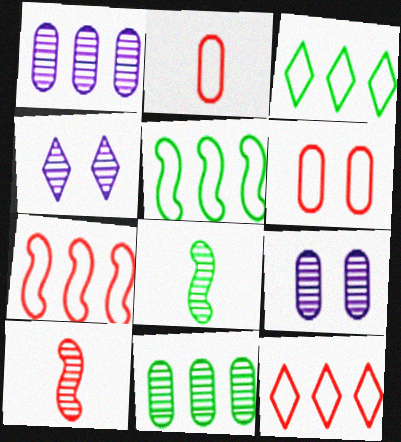[[4, 10, 11]]